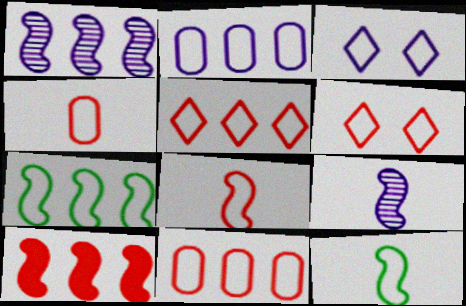[[1, 7, 10], 
[2, 5, 7], 
[2, 6, 12], 
[3, 4, 7], 
[3, 11, 12], 
[6, 8, 11]]